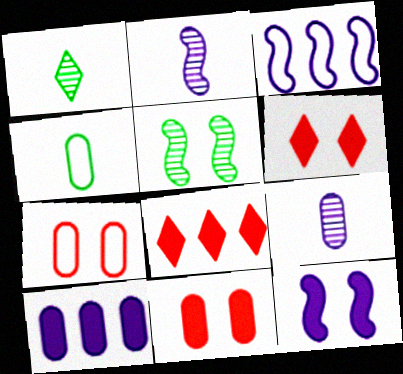[[1, 3, 11], 
[2, 3, 12]]